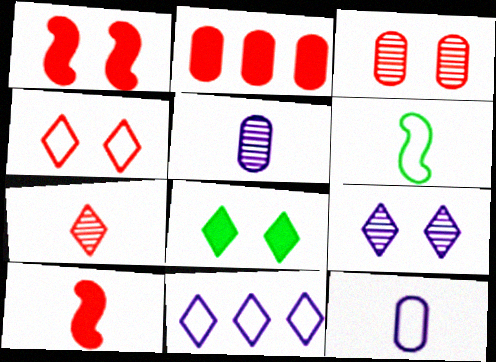[[1, 3, 4], 
[2, 6, 9], 
[4, 8, 9], 
[7, 8, 11]]